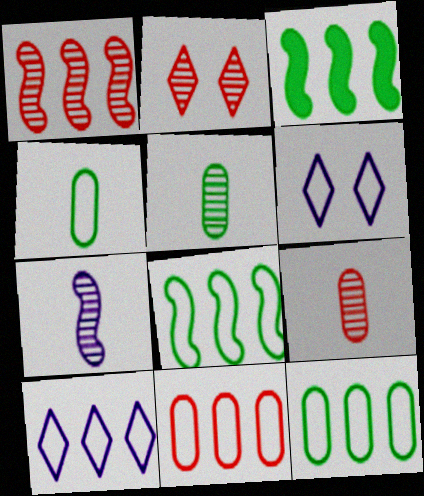[[1, 2, 9], 
[3, 6, 9], 
[8, 10, 11]]